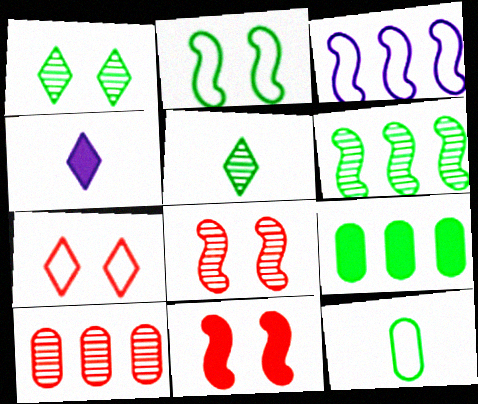[[2, 4, 10], 
[2, 5, 9], 
[3, 7, 12], 
[4, 9, 11]]